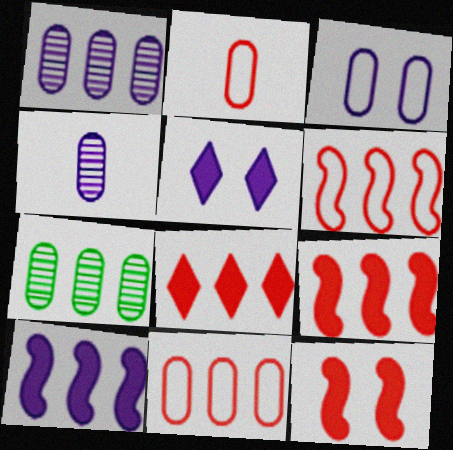[]